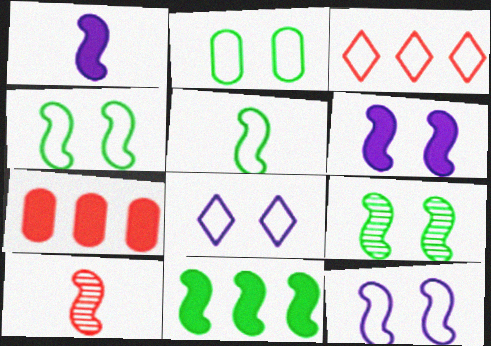[[1, 5, 10], 
[5, 9, 11], 
[10, 11, 12]]